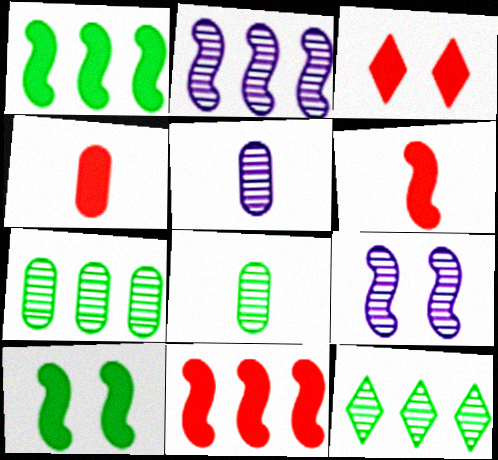[[3, 4, 11]]